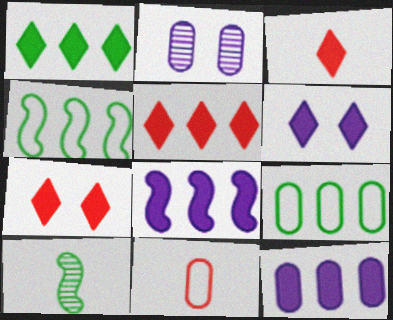[[1, 3, 6], 
[2, 3, 4], 
[3, 5, 7]]